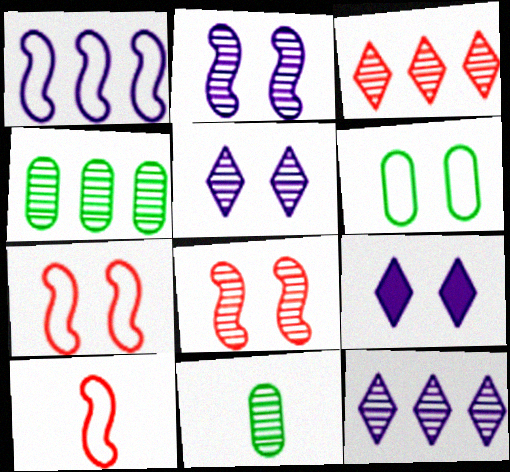[[2, 3, 11], 
[4, 9, 10], 
[6, 8, 9], 
[8, 11, 12]]